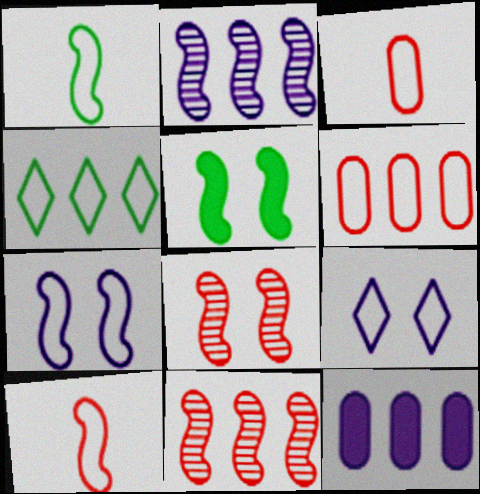[[1, 6, 9], 
[2, 5, 10], 
[3, 4, 7], 
[4, 11, 12], 
[5, 7, 8]]